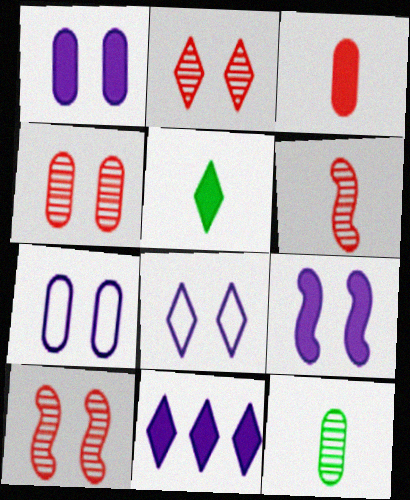[[2, 4, 10]]